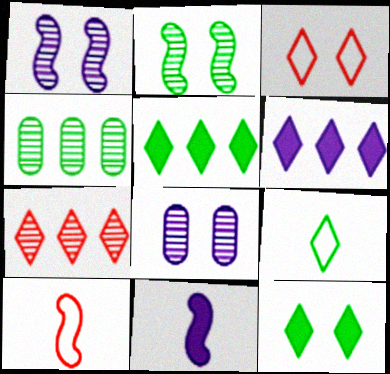[[3, 4, 11], 
[5, 8, 10]]